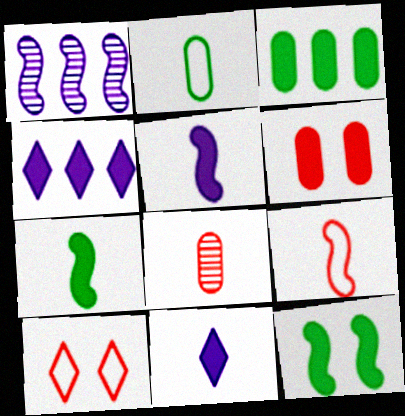[[1, 9, 12], 
[4, 6, 7]]